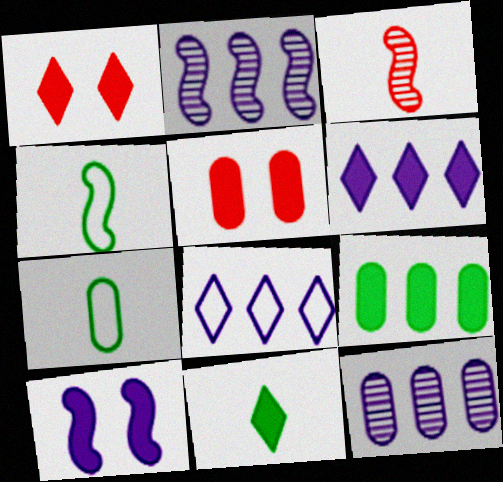[[1, 2, 7], 
[1, 4, 12], 
[1, 6, 11], 
[5, 7, 12]]